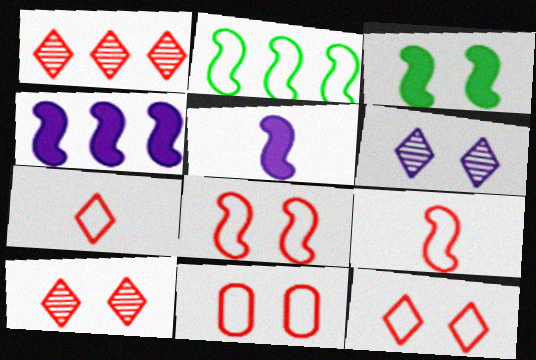[[3, 6, 11], 
[8, 11, 12]]